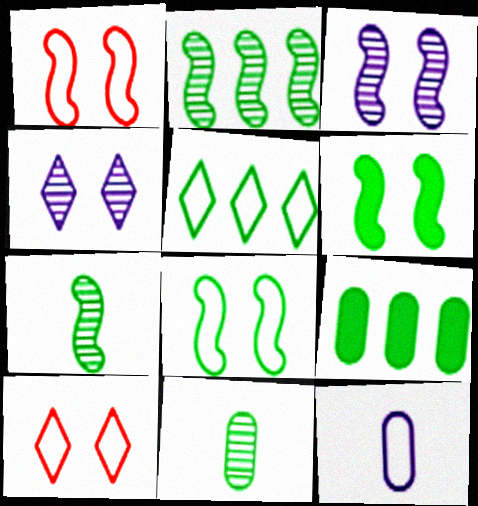[[1, 3, 6], 
[1, 5, 12], 
[2, 5, 9], 
[5, 6, 11]]